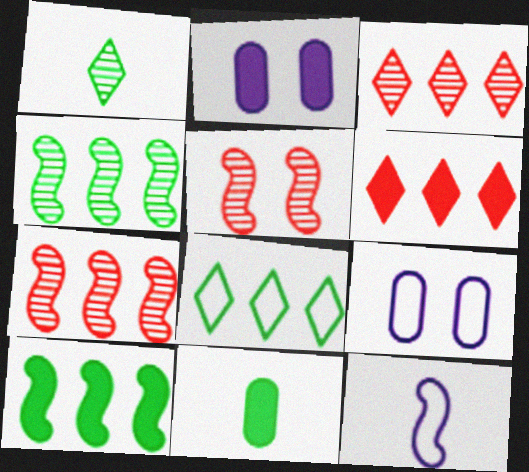[[5, 10, 12]]